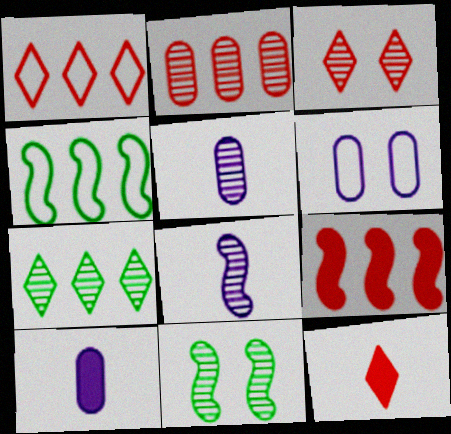[[1, 2, 9], 
[1, 3, 12], 
[1, 10, 11], 
[3, 4, 10]]